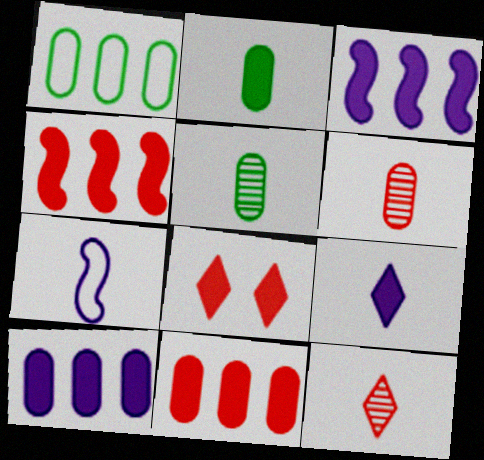[[2, 3, 8], 
[2, 7, 12]]